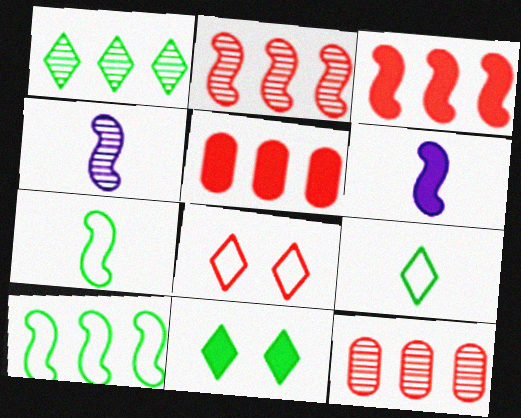[[1, 9, 11], 
[5, 6, 11]]